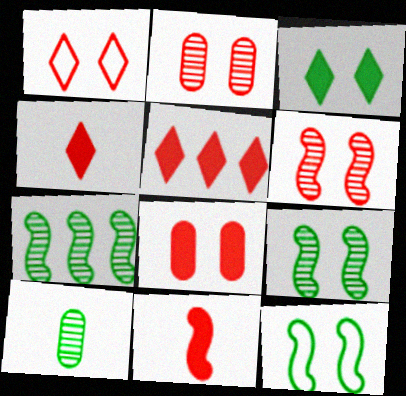[[1, 6, 8], 
[5, 8, 11]]